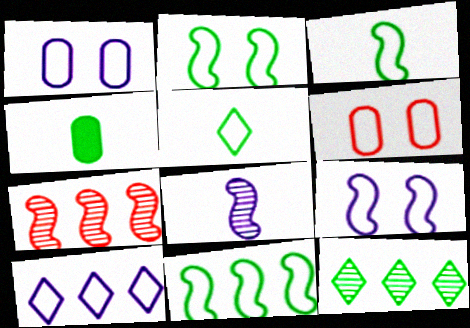[[2, 3, 11], 
[2, 4, 12], 
[3, 6, 10]]